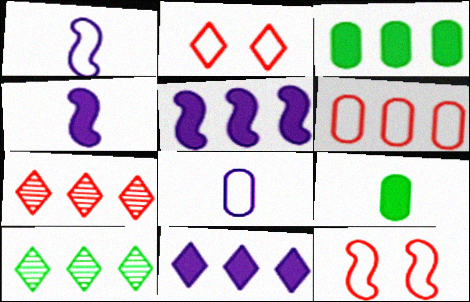[[5, 6, 10]]